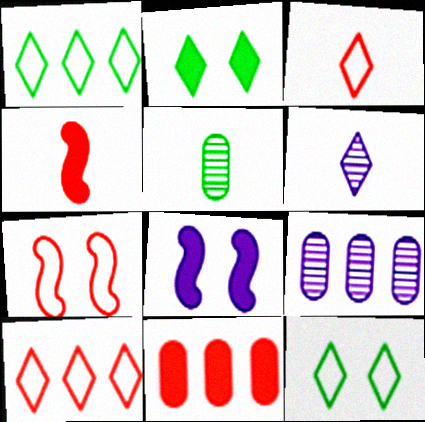[[2, 6, 10], 
[4, 9, 12], 
[5, 8, 10]]